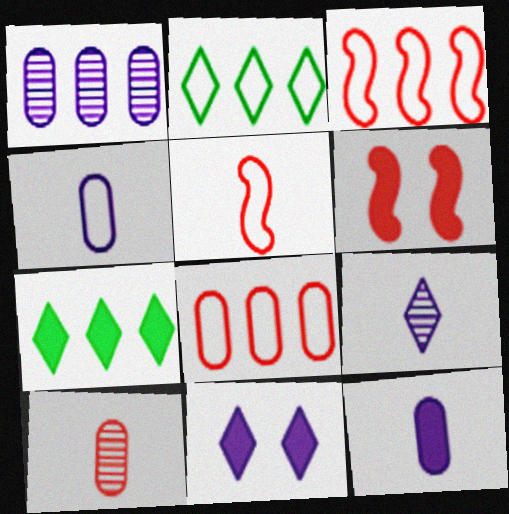[[1, 3, 7], 
[6, 7, 12]]